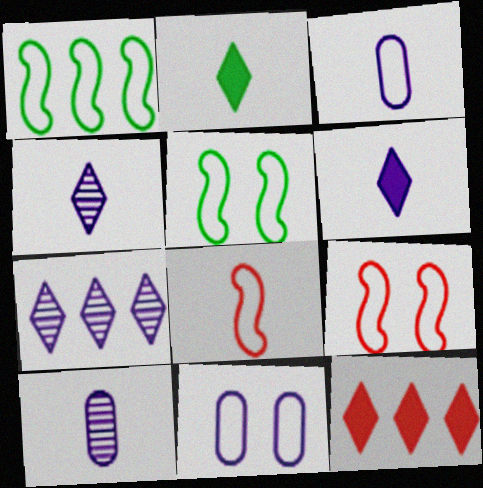[[2, 8, 10], 
[5, 10, 12]]